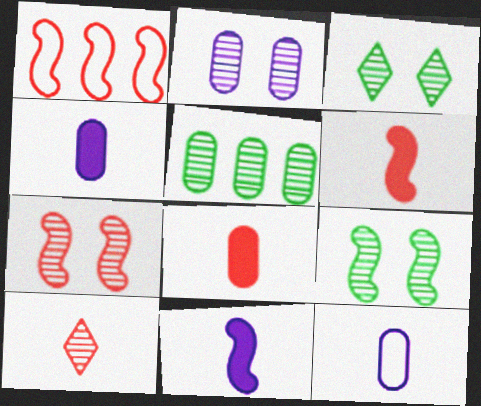[[1, 3, 4], 
[1, 6, 7], 
[1, 9, 11], 
[2, 3, 7]]